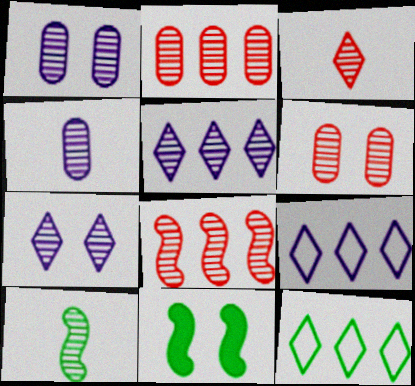[[2, 7, 10], 
[3, 4, 10], 
[3, 6, 8], 
[5, 6, 10]]